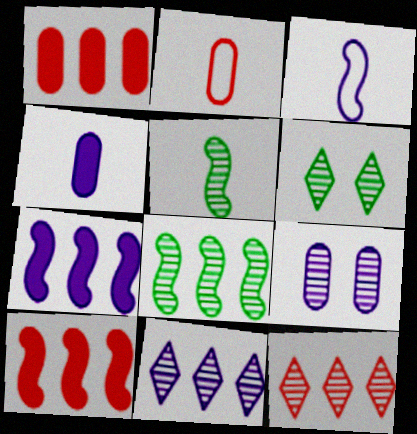[[1, 3, 6], 
[2, 6, 7], 
[5, 9, 12]]